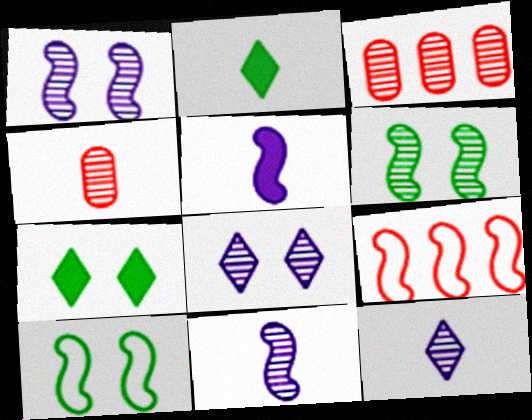[[3, 6, 12], 
[5, 6, 9]]